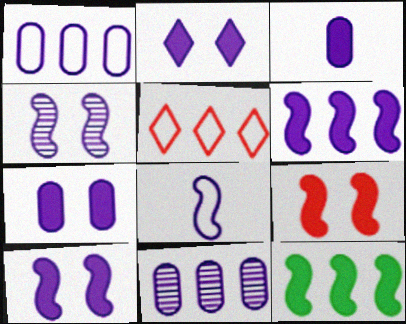[[2, 3, 6], 
[2, 7, 10], 
[2, 8, 11], 
[4, 6, 8], 
[5, 11, 12]]